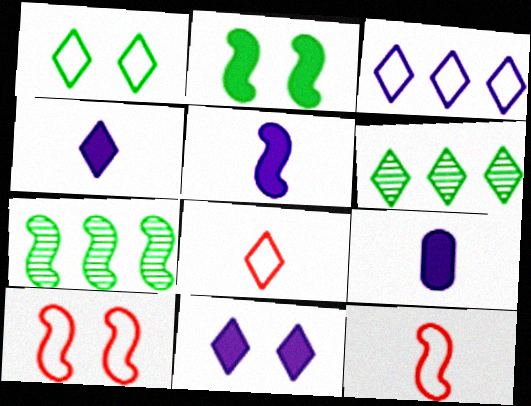[[1, 3, 8], 
[4, 5, 9], 
[5, 7, 10], 
[6, 8, 11], 
[6, 9, 10]]